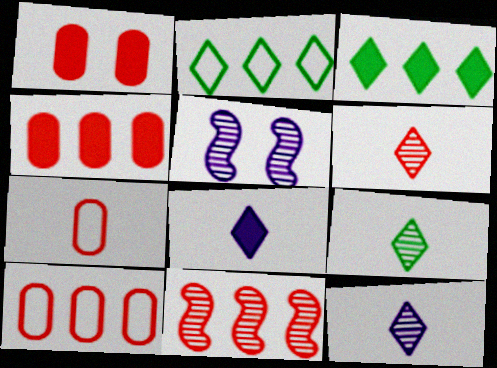[[3, 5, 7], 
[6, 9, 12]]